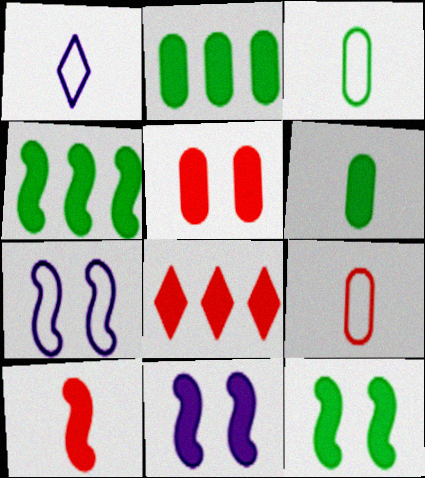[[4, 10, 11], 
[5, 8, 10], 
[6, 8, 11]]